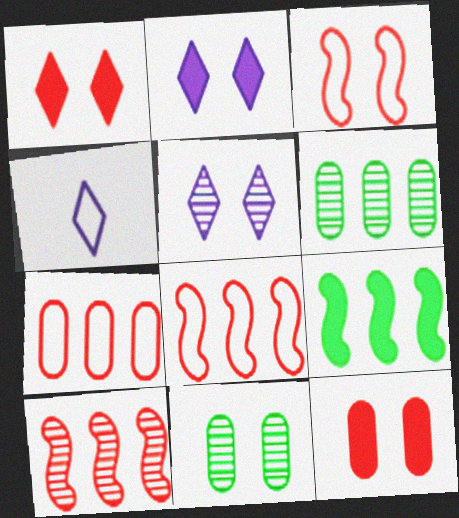[[2, 3, 11]]